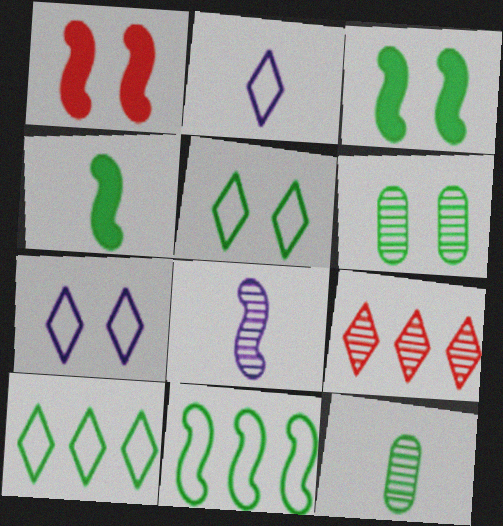[[1, 6, 7], 
[1, 8, 11], 
[3, 5, 6], 
[3, 10, 12], 
[4, 6, 10], 
[6, 8, 9]]